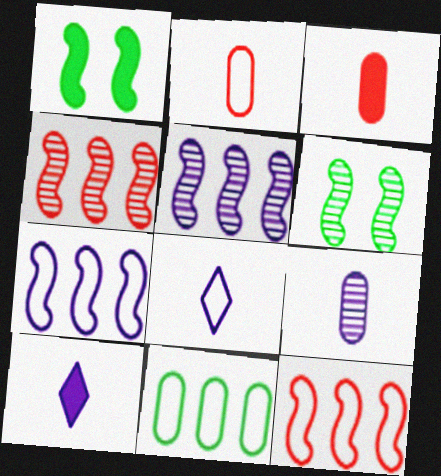[]